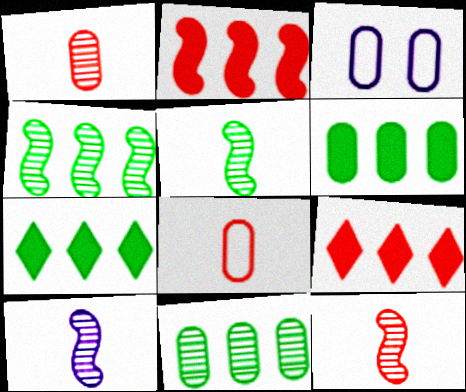[[1, 3, 6], 
[3, 5, 9], 
[3, 7, 12], 
[5, 10, 12]]